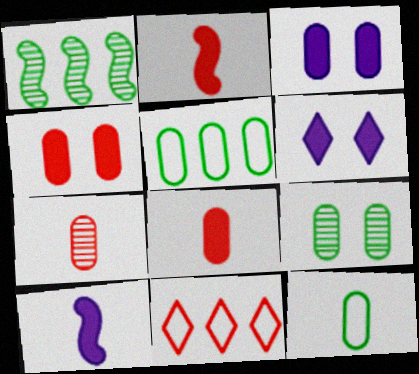[[3, 5, 7], 
[9, 10, 11]]